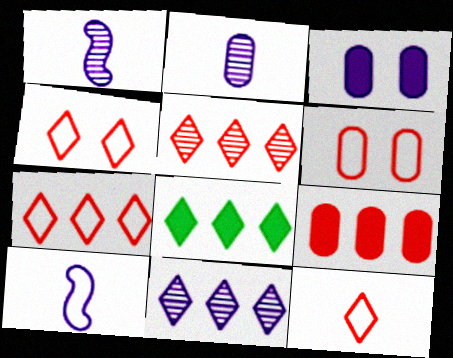[[1, 6, 8], 
[3, 10, 11], 
[4, 7, 12], 
[7, 8, 11]]